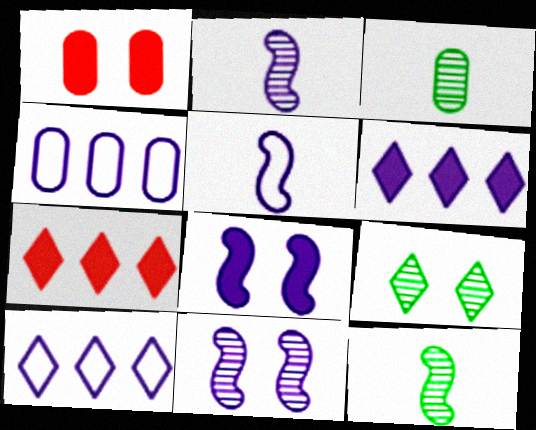[[1, 3, 4], 
[1, 10, 12]]